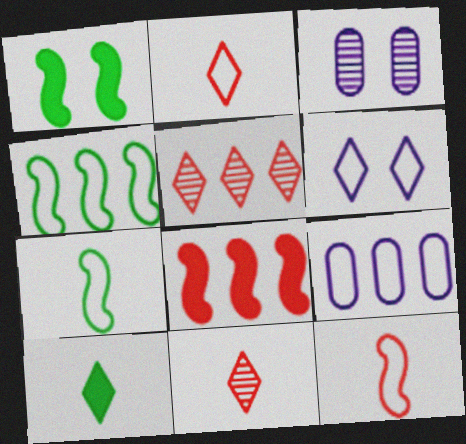[[1, 9, 11], 
[5, 6, 10]]